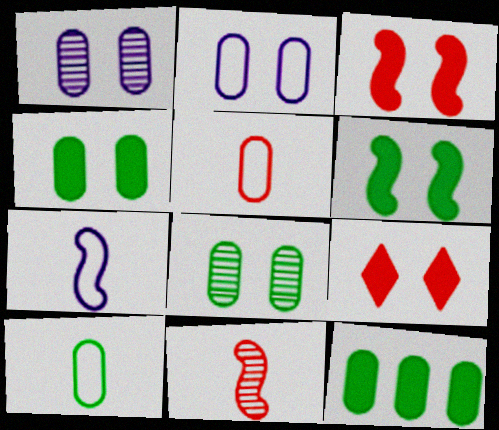[[1, 5, 12], 
[8, 10, 12]]